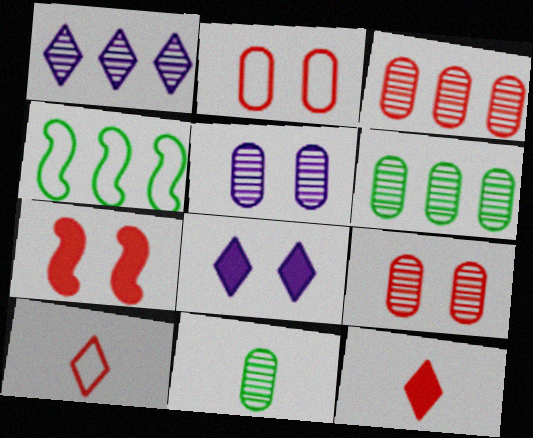[[3, 5, 11], 
[3, 7, 10], 
[4, 5, 12]]